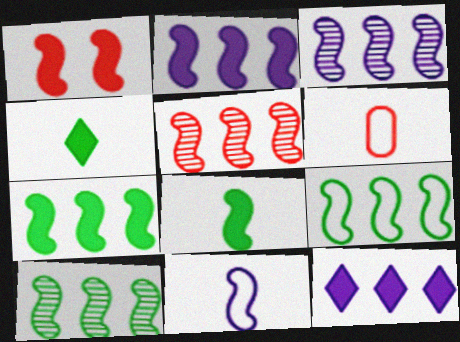[[1, 2, 8], 
[1, 10, 11], 
[2, 5, 9], 
[3, 5, 10], 
[7, 9, 10]]